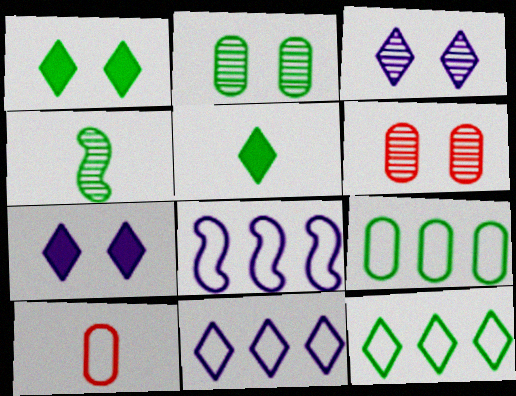[[1, 4, 9], 
[5, 6, 8]]